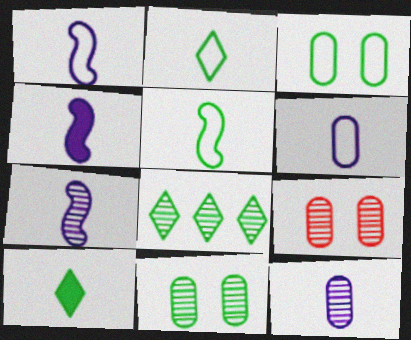[[1, 4, 7], 
[7, 8, 9]]